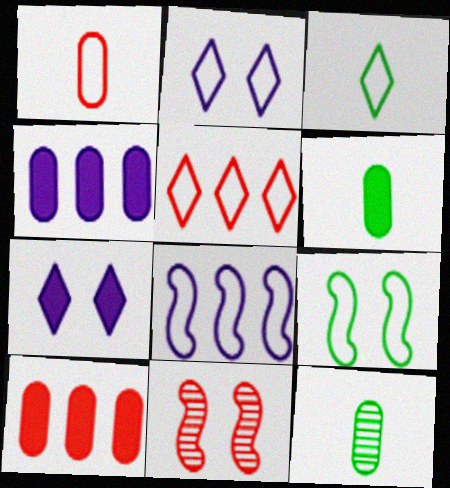[[2, 3, 5], 
[3, 4, 11]]